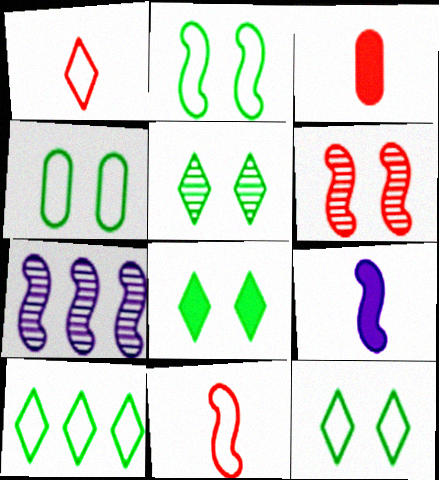[[2, 4, 12], 
[3, 7, 12], 
[5, 8, 12]]